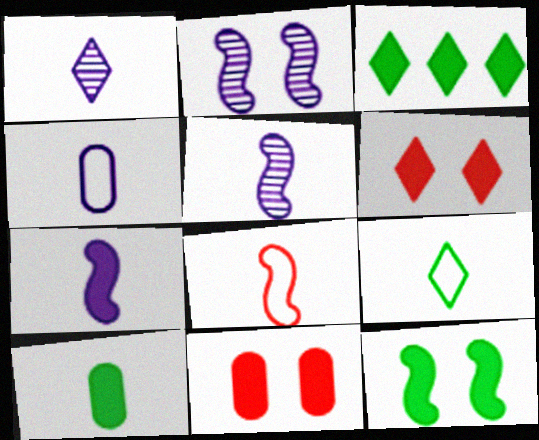[[1, 4, 7], 
[1, 8, 10], 
[3, 7, 11], 
[3, 10, 12], 
[4, 8, 9]]